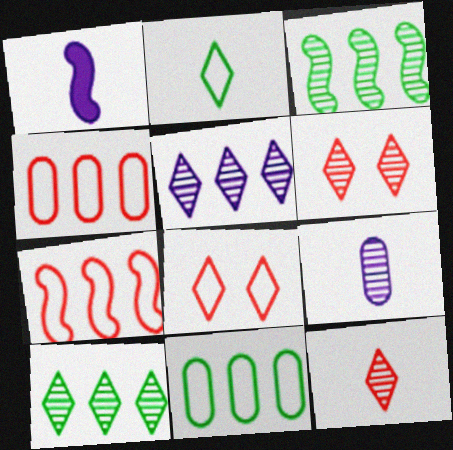[[1, 6, 11], 
[3, 6, 9]]